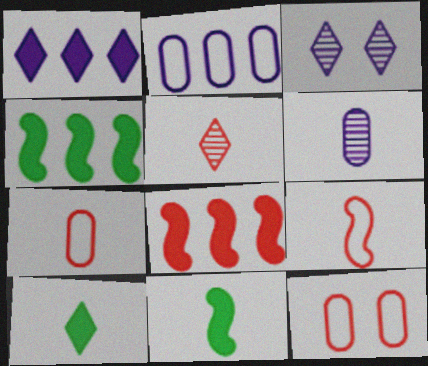[[3, 4, 7], 
[5, 8, 12], 
[6, 9, 10]]